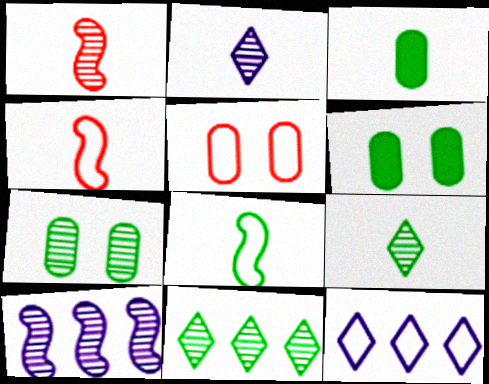[[1, 6, 12], 
[2, 3, 4], 
[3, 8, 9], 
[5, 8, 12], 
[6, 8, 11]]